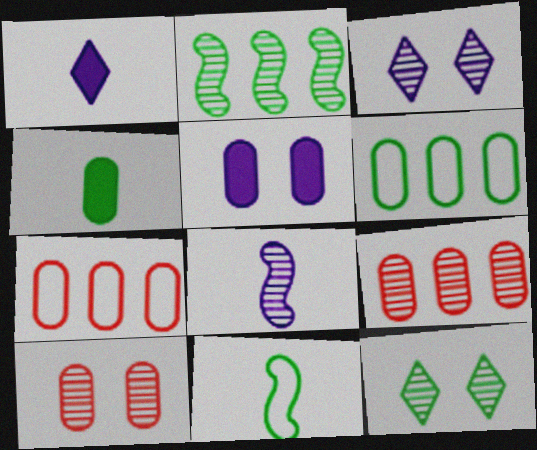[[8, 9, 12]]